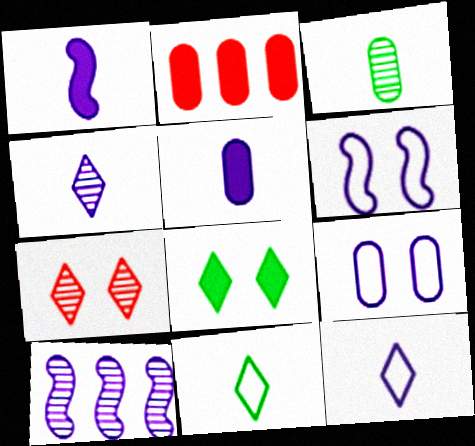[[1, 2, 8], 
[1, 6, 10], 
[2, 3, 9], 
[3, 7, 10]]